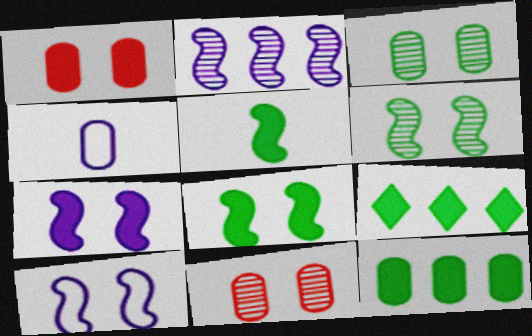[[4, 11, 12]]